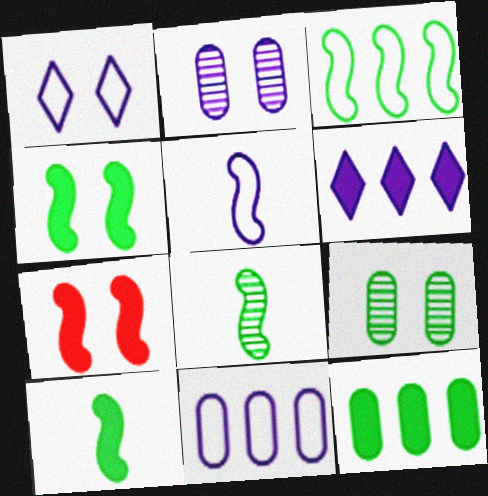[[1, 5, 11], 
[1, 7, 9], 
[2, 5, 6], 
[3, 4, 8]]